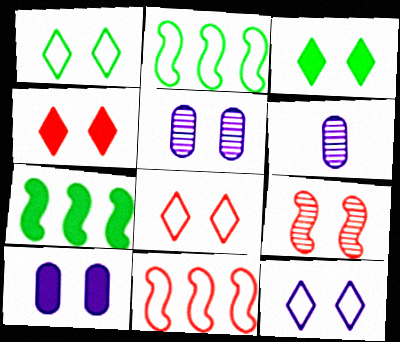[[1, 8, 12], 
[1, 9, 10], 
[2, 4, 6], 
[3, 6, 11], 
[6, 7, 8]]